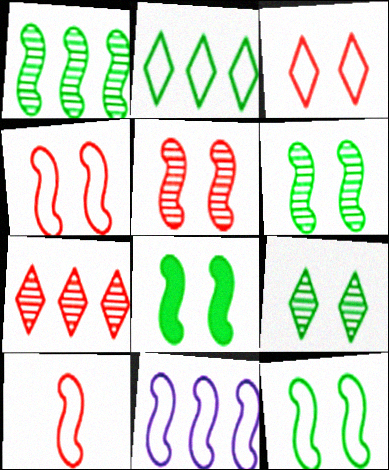[[6, 8, 12], 
[10, 11, 12]]